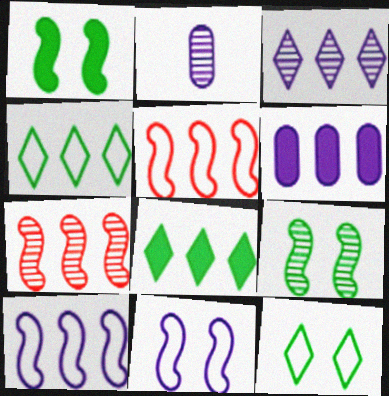[[3, 6, 10], 
[4, 6, 7]]